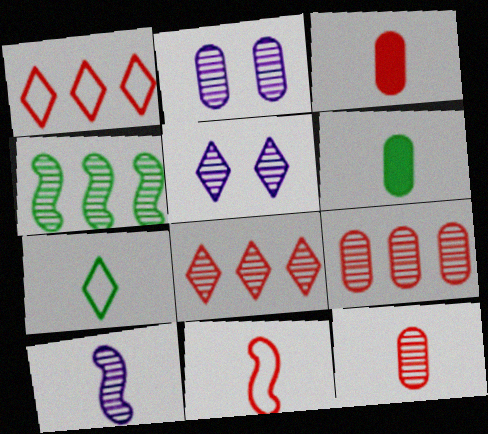[[3, 7, 10], 
[4, 5, 12]]